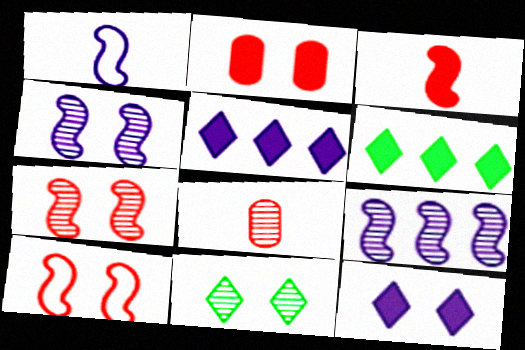[[8, 9, 11]]